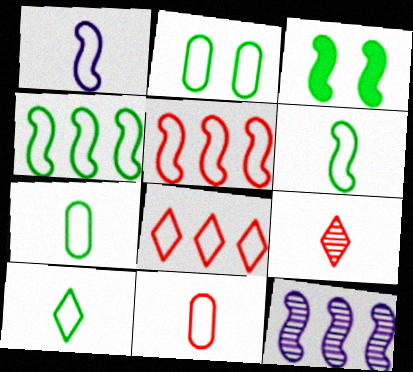[[1, 2, 8], 
[1, 10, 11], 
[2, 4, 10], 
[6, 7, 10]]